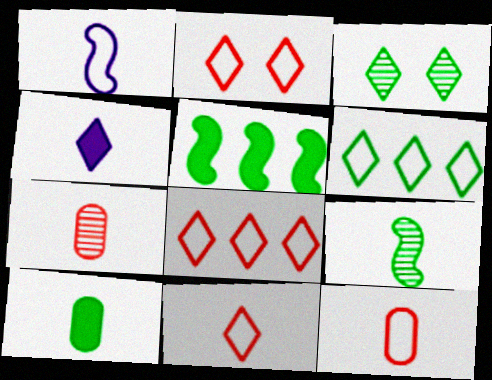[[2, 8, 11], 
[3, 4, 8], 
[4, 9, 12]]